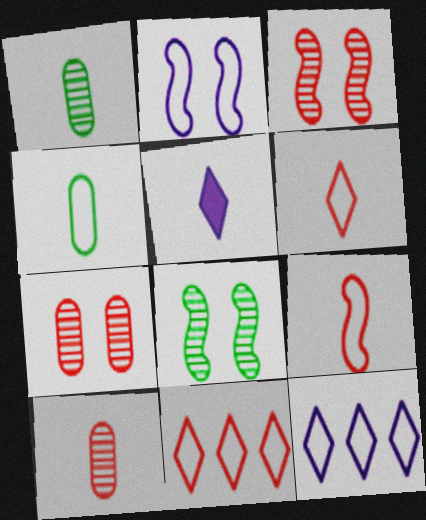[[1, 5, 9], 
[2, 4, 11]]